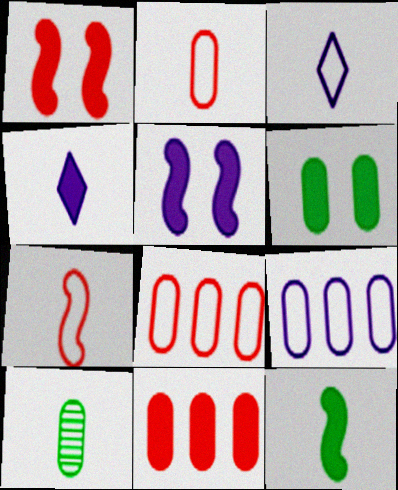[[4, 7, 10]]